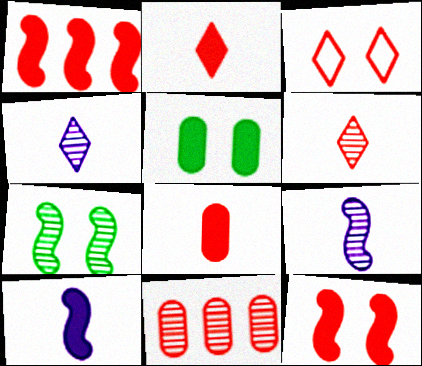[[4, 7, 11]]